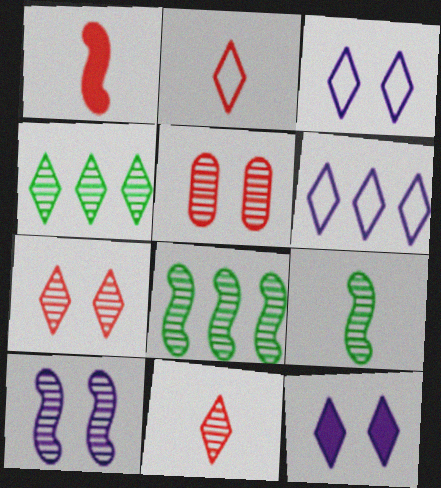[[2, 4, 12]]